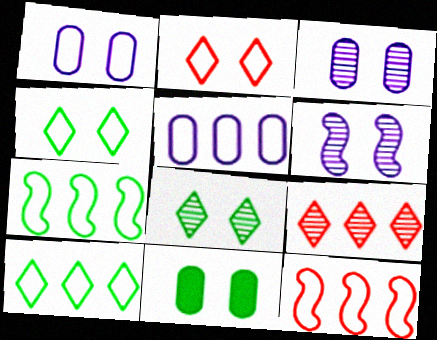[[2, 6, 11], 
[5, 10, 12]]